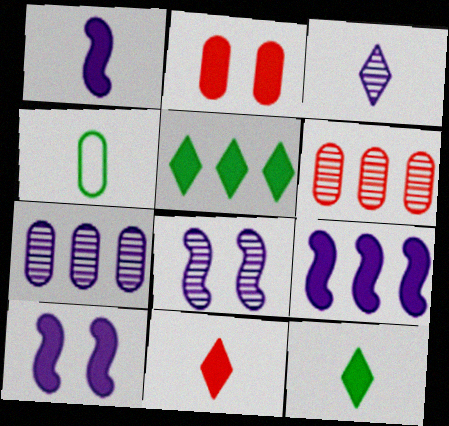[[1, 2, 5], 
[1, 9, 10], 
[2, 4, 7], 
[2, 9, 12], 
[3, 7, 8]]